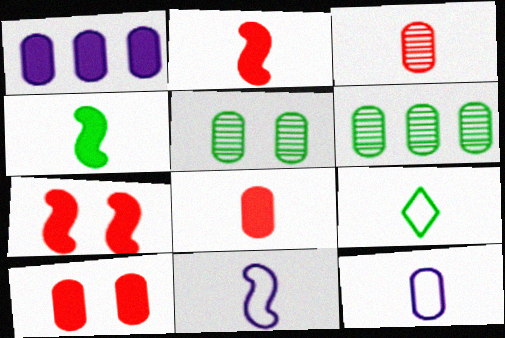[[6, 10, 12]]